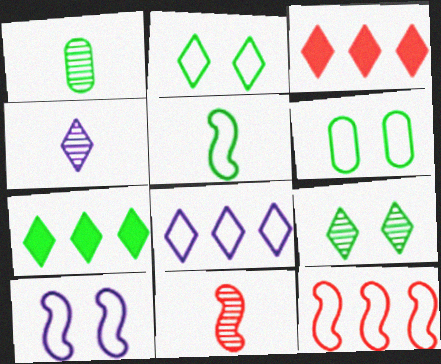[[1, 3, 10], 
[1, 4, 11], 
[2, 3, 4], 
[5, 10, 12]]